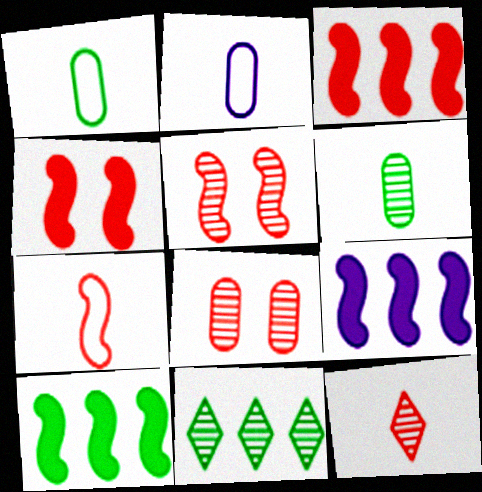[[2, 4, 11], 
[3, 5, 7], 
[3, 9, 10]]